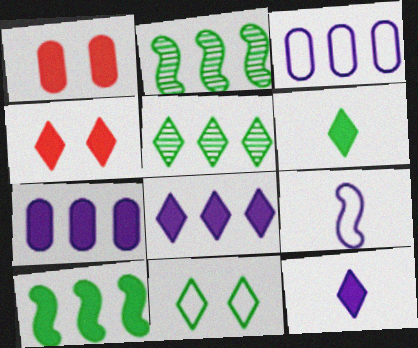[[1, 5, 9], 
[1, 10, 12], 
[4, 6, 8], 
[5, 6, 11]]